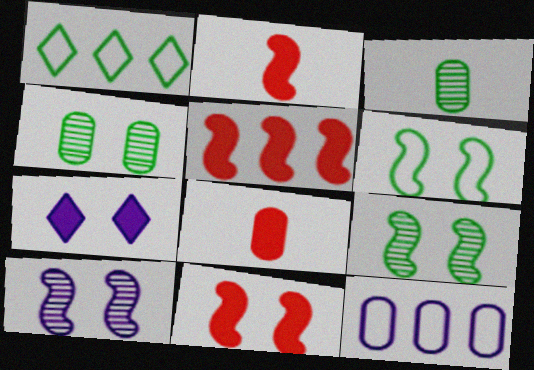[[1, 8, 10], 
[2, 5, 11], 
[4, 8, 12], 
[6, 10, 11]]